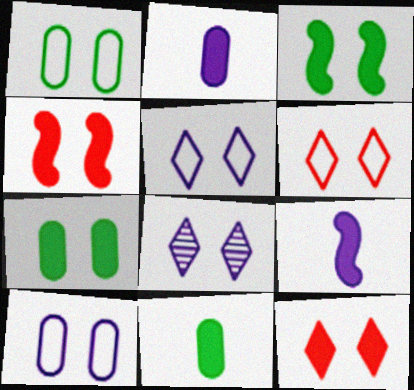[[1, 4, 8]]